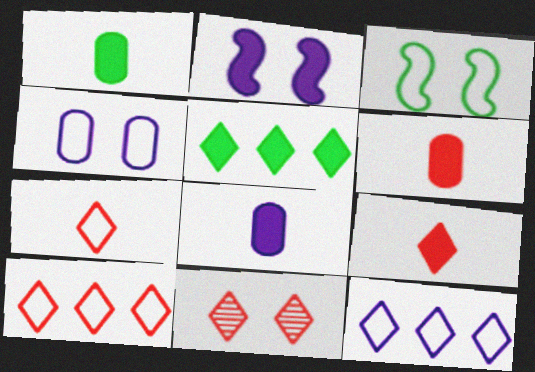[[1, 6, 8], 
[2, 5, 6], 
[9, 10, 11]]